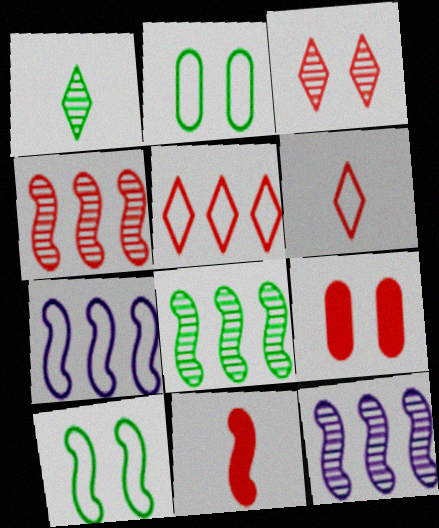[[1, 7, 9], 
[2, 6, 7], 
[4, 6, 9], 
[4, 8, 12], 
[10, 11, 12]]